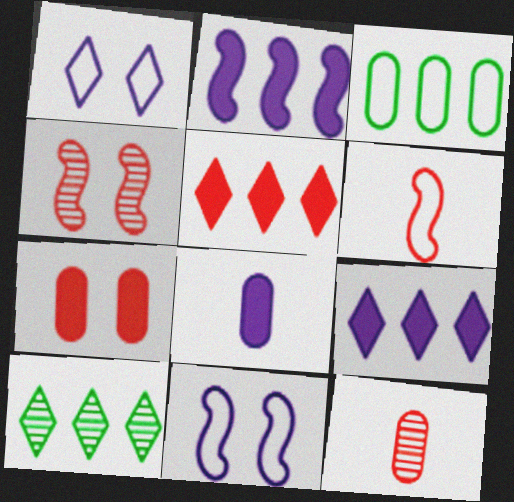[[1, 3, 6]]